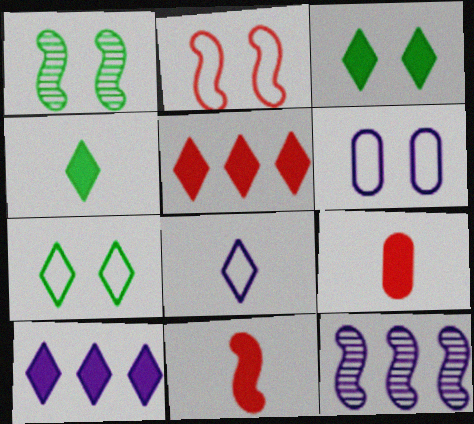[[2, 6, 7], 
[7, 9, 12]]